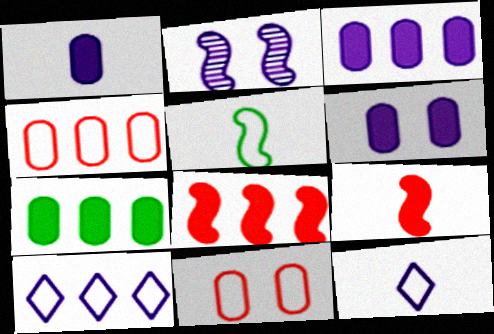[[1, 2, 10], 
[1, 3, 6], 
[2, 3, 12], 
[2, 5, 8], 
[5, 10, 11]]